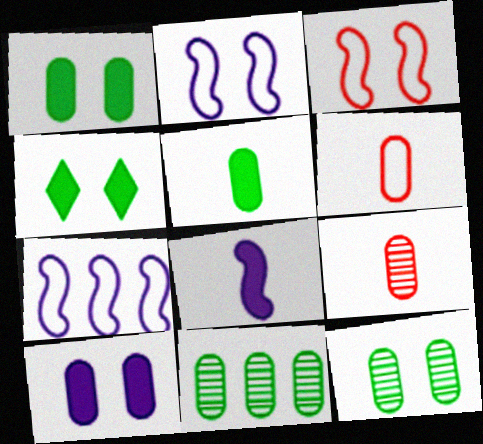[[4, 7, 9], 
[6, 10, 11]]